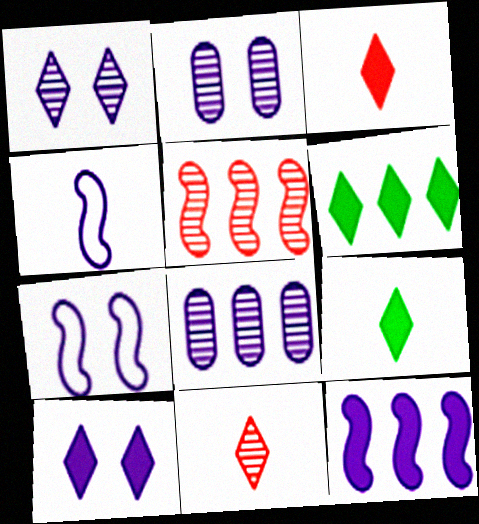[[2, 7, 10], 
[3, 6, 10], 
[4, 8, 10]]